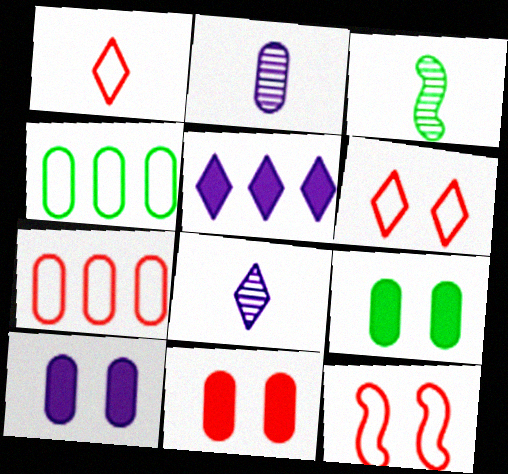[[1, 7, 12], 
[2, 4, 11], 
[2, 7, 9], 
[9, 10, 11]]